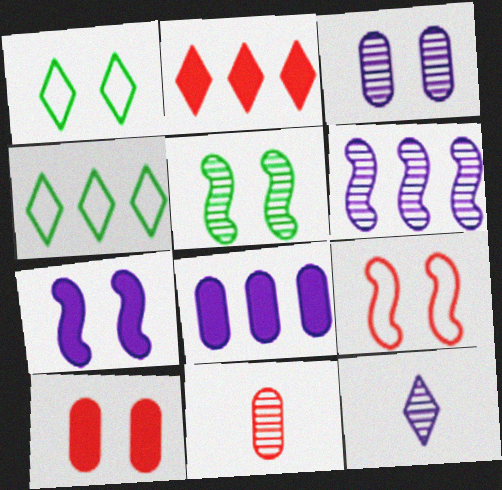[[1, 2, 12], 
[2, 9, 11], 
[3, 6, 12], 
[4, 7, 11], 
[5, 7, 9]]